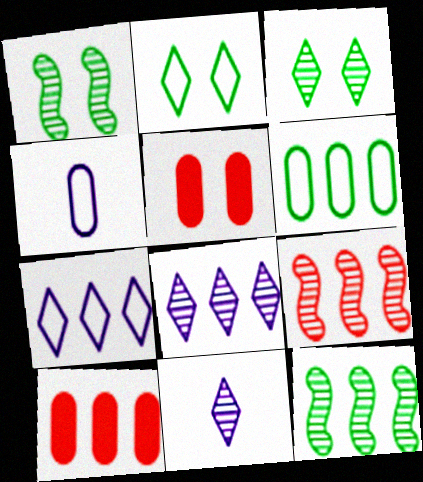[[7, 10, 12]]